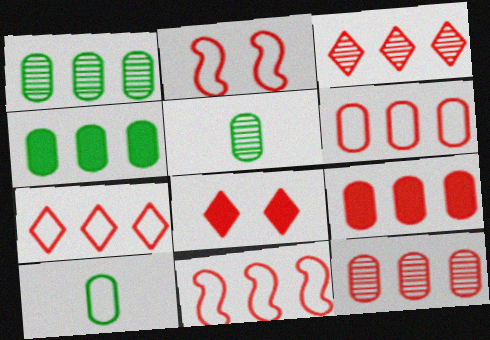[[3, 9, 11], 
[6, 7, 11], 
[6, 9, 12]]